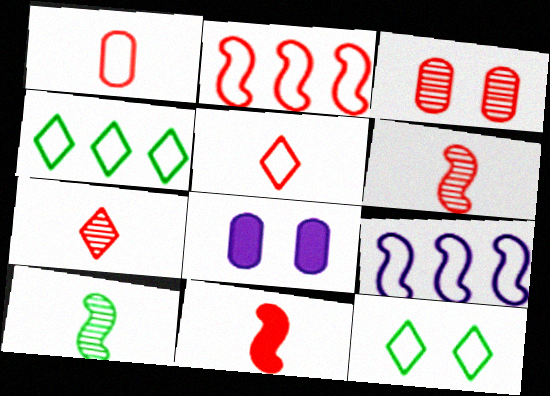[[1, 7, 11], 
[1, 9, 12], 
[4, 6, 8]]